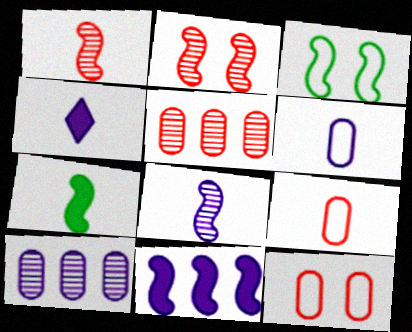[[1, 3, 11], 
[3, 4, 5], 
[4, 6, 8]]